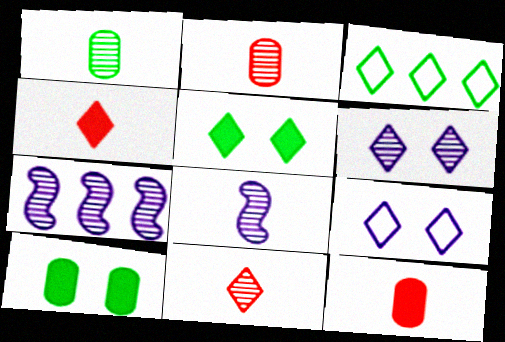[[1, 8, 11], 
[3, 4, 6]]